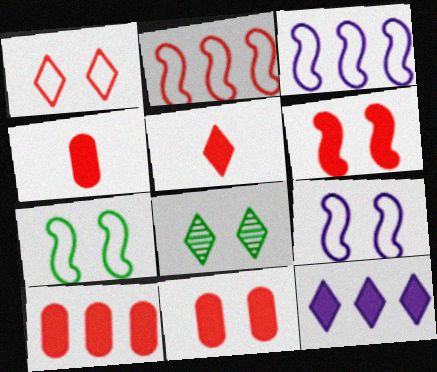[[3, 4, 8], 
[4, 10, 11], 
[5, 6, 10], 
[8, 9, 11]]